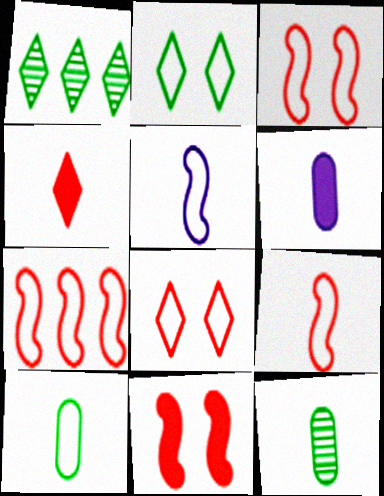[[1, 3, 6], 
[3, 7, 9], 
[4, 5, 12]]